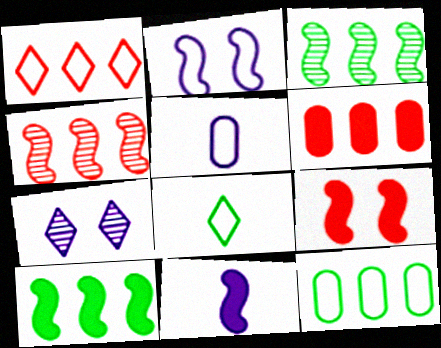[[1, 4, 6], 
[9, 10, 11]]